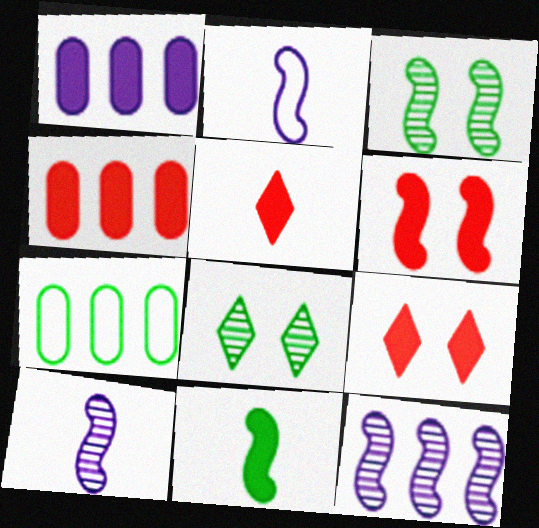[[1, 9, 11], 
[2, 4, 8], 
[4, 5, 6], 
[7, 8, 11], 
[7, 9, 10]]